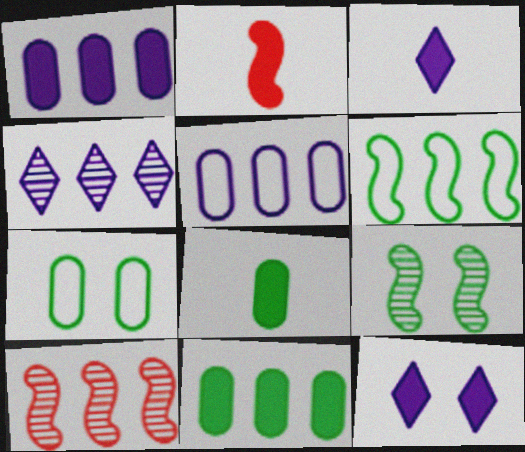[[2, 3, 8], 
[2, 4, 7], 
[2, 11, 12], 
[3, 7, 10]]